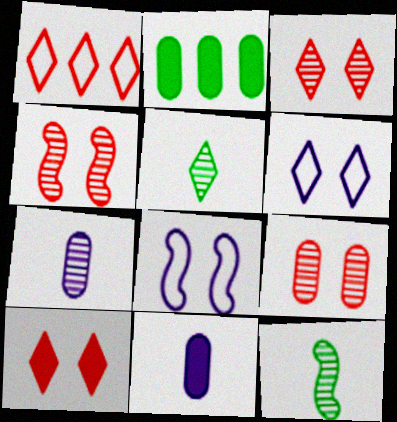[[3, 4, 9]]